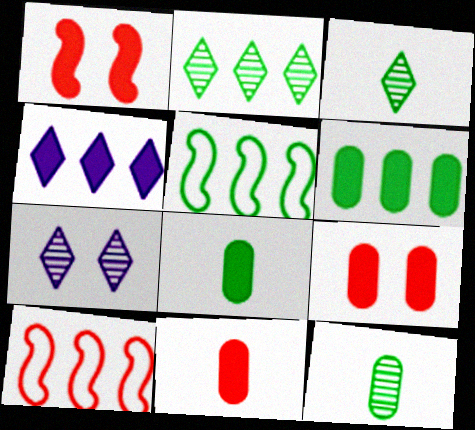[[1, 4, 8], 
[2, 5, 6], 
[5, 7, 11], 
[7, 8, 10]]